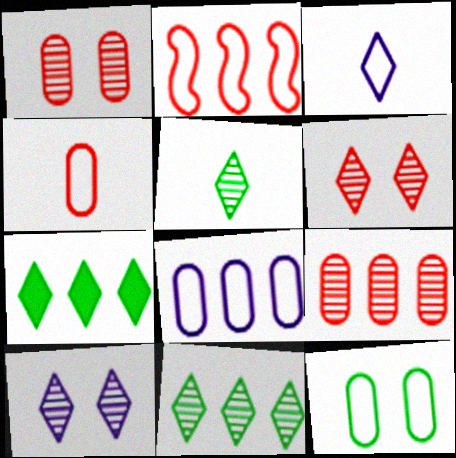[[2, 3, 12], 
[3, 6, 7], 
[4, 8, 12]]